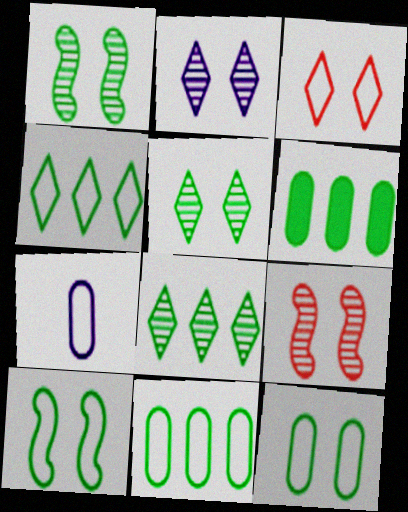[]